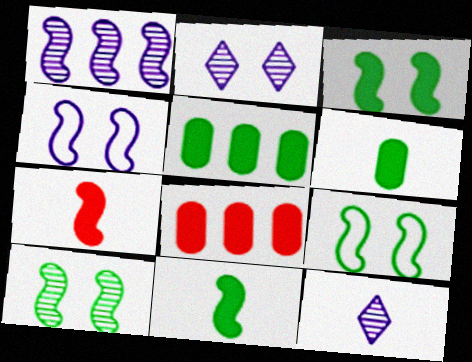[[1, 7, 9], 
[3, 9, 10], 
[8, 9, 12]]